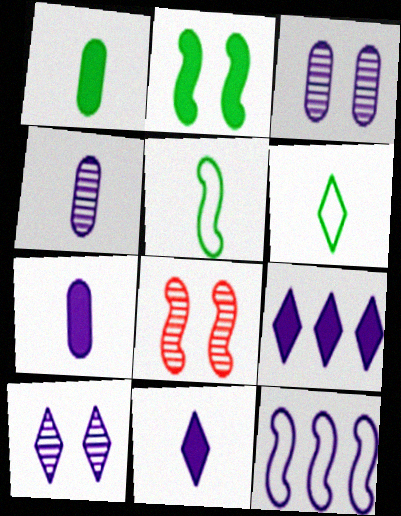[[3, 11, 12], 
[7, 10, 12]]